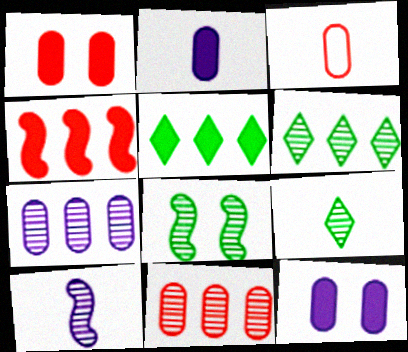[[1, 3, 11]]